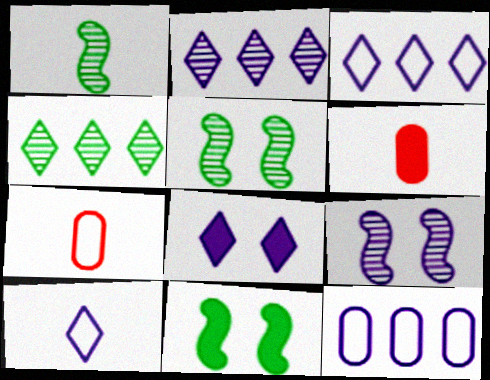[[1, 6, 10], 
[2, 7, 11], 
[2, 8, 10], 
[3, 5, 6]]